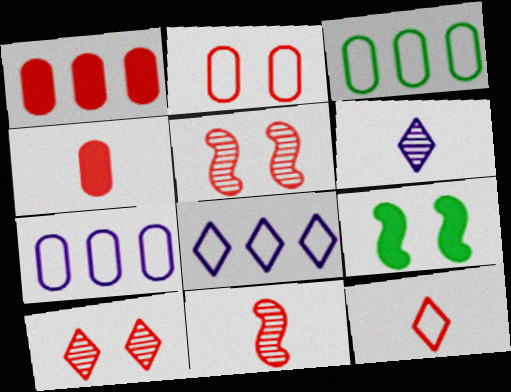[[1, 5, 12], 
[4, 11, 12]]